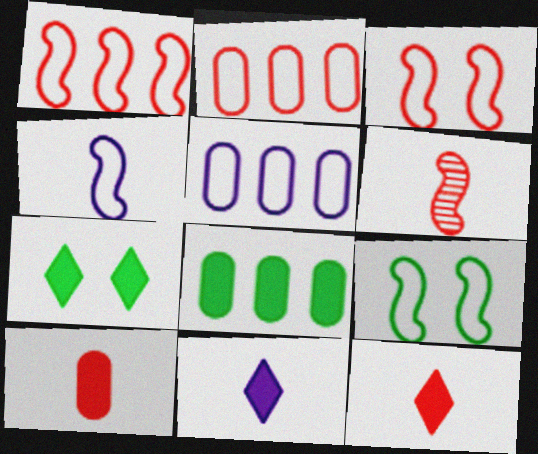[[1, 4, 9], 
[5, 6, 7]]